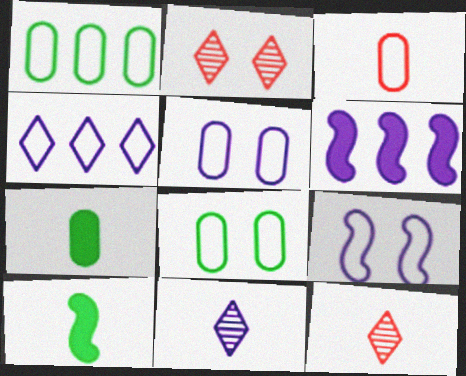[[1, 3, 5], 
[3, 10, 11], 
[5, 6, 11], 
[6, 8, 12]]